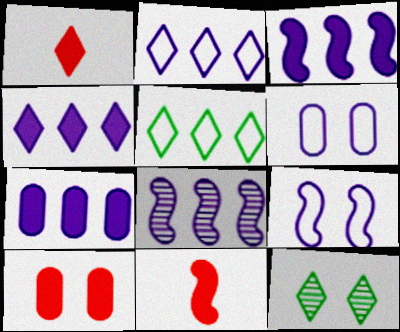[[1, 2, 12], 
[2, 7, 8], 
[3, 4, 7], 
[9, 10, 12]]